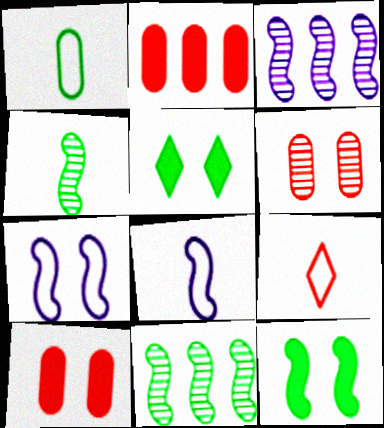[[1, 5, 11], 
[1, 8, 9], 
[5, 6, 7]]